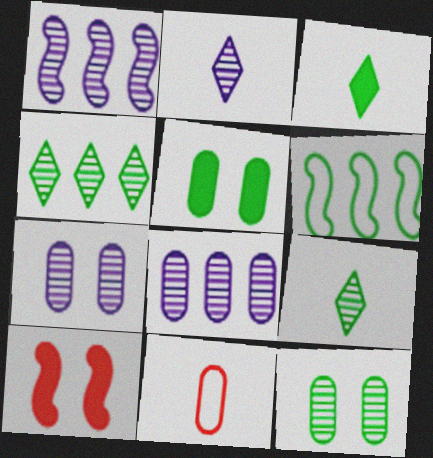[[1, 2, 7], 
[3, 6, 12], 
[5, 6, 9], 
[5, 8, 11]]